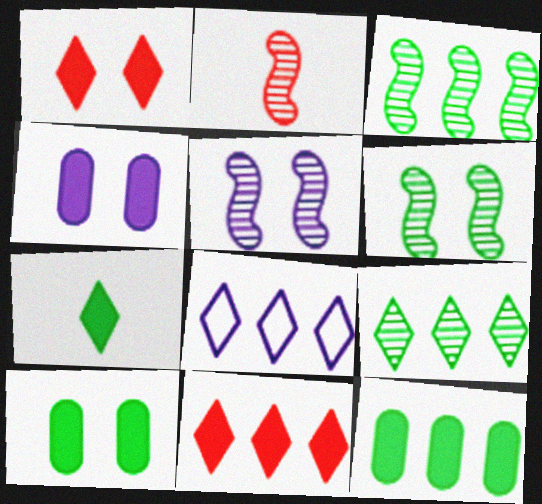[[2, 3, 5], 
[2, 8, 10], 
[8, 9, 11]]